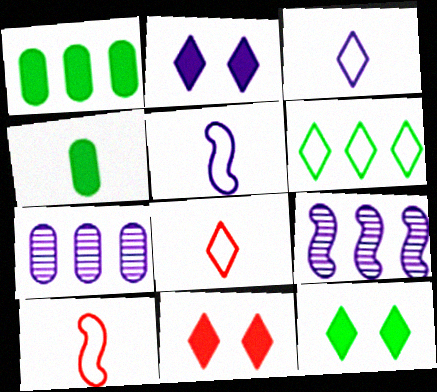[[2, 5, 7], 
[2, 11, 12], 
[7, 10, 12]]